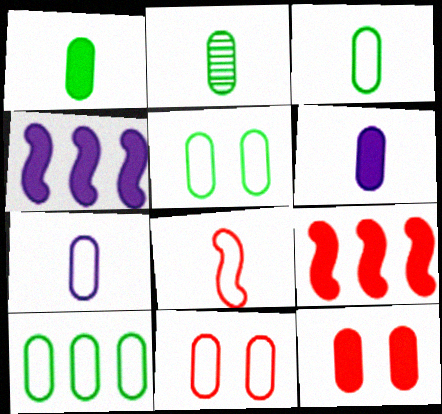[[1, 2, 3], 
[3, 5, 10], 
[7, 10, 11]]